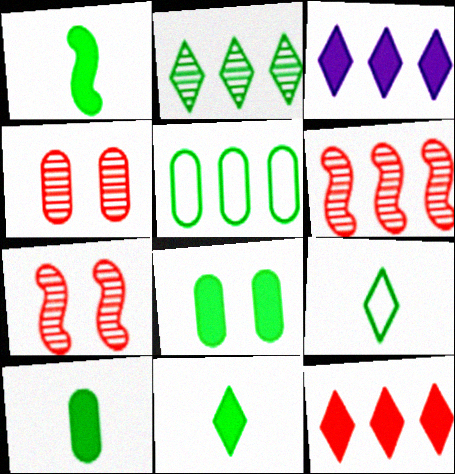[[1, 10, 11], 
[3, 5, 6]]